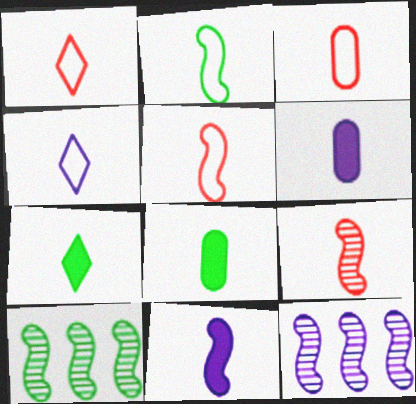[[1, 3, 5], 
[2, 3, 4], 
[2, 9, 11], 
[4, 8, 9]]